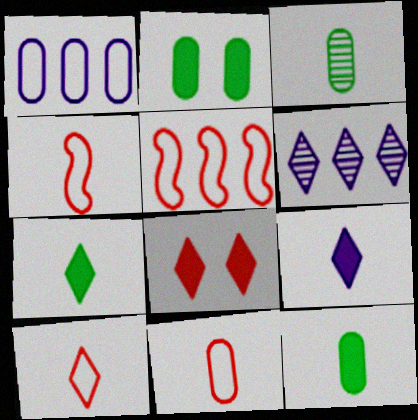[[2, 4, 6], 
[3, 4, 9], 
[4, 10, 11]]